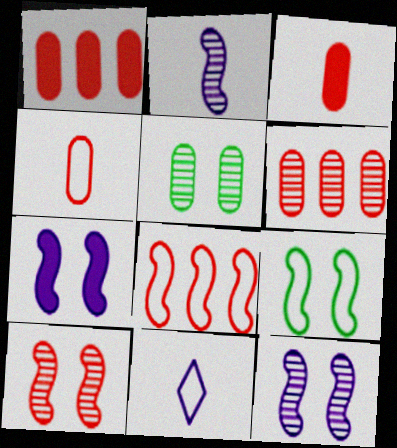[[7, 9, 10]]